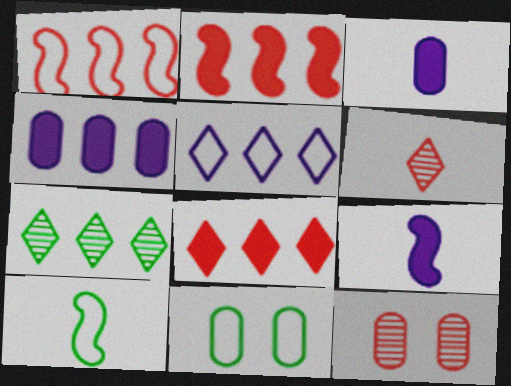[[1, 4, 7], 
[3, 6, 10], 
[5, 7, 8]]